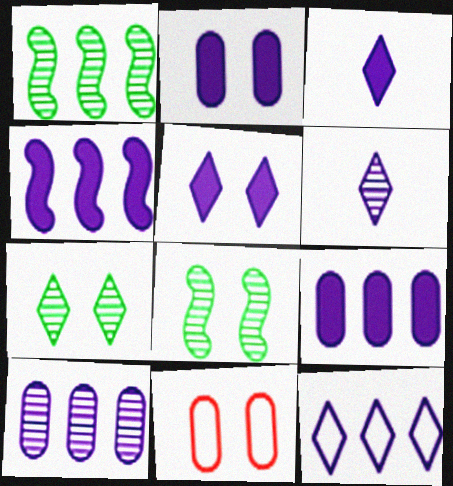[[1, 3, 11], 
[2, 3, 4], 
[4, 10, 12], 
[5, 6, 12], 
[5, 8, 11]]